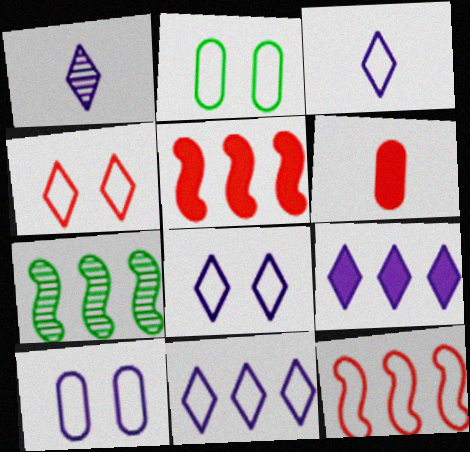[[1, 2, 5], 
[1, 8, 9], 
[2, 3, 12], 
[3, 8, 11], 
[6, 7, 8]]